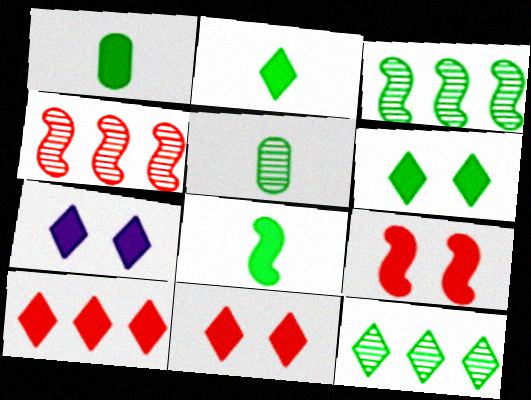[[1, 2, 8], 
[2, 7, 10], 
[6, 7, 11]]